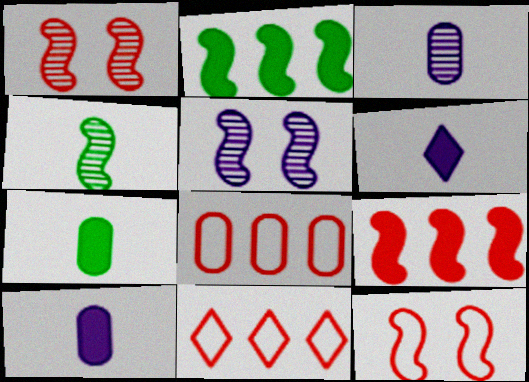[[5, 7, 11]]